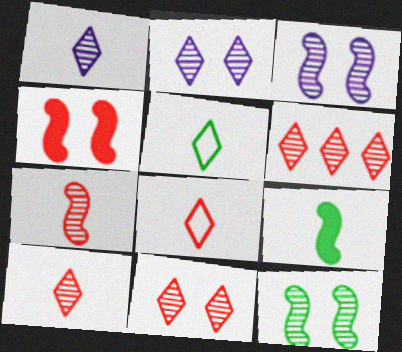[[6, 10, 11]]